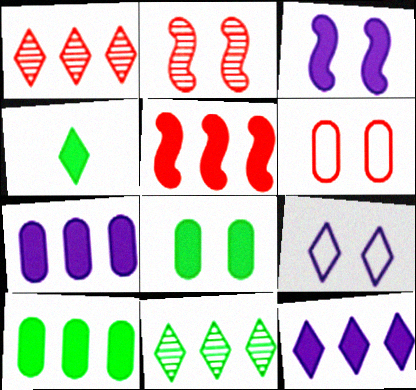[[1, 4, 9], 
[2, 8, 9], 
[5, 10, 12]]